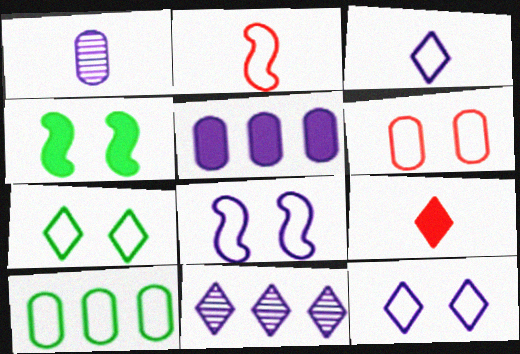[[2, 10, 12], 
[4, 5, 9], 
[6, 7, 8], 
[7, 9, 11]]